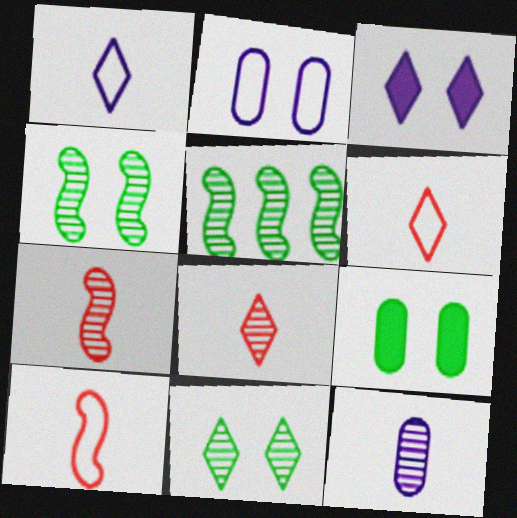[]